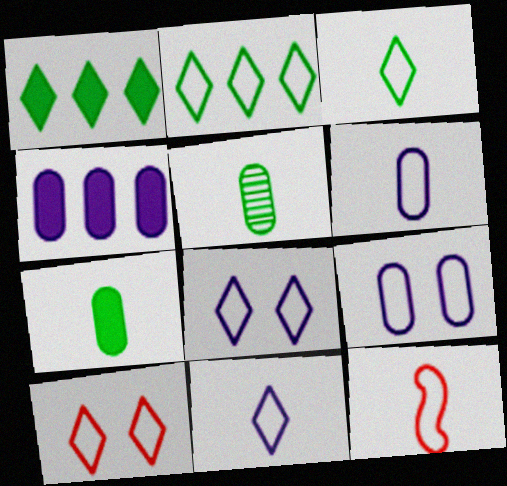[[2, 9, 12], 
[2, 10, 11], 
[3, 6, 12]]